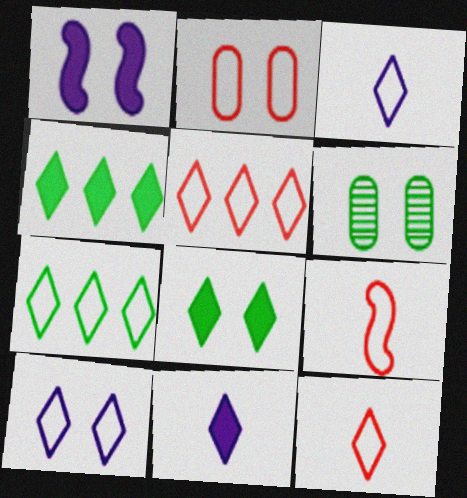[[2, 5, 9], 
[7, 10, 12]]